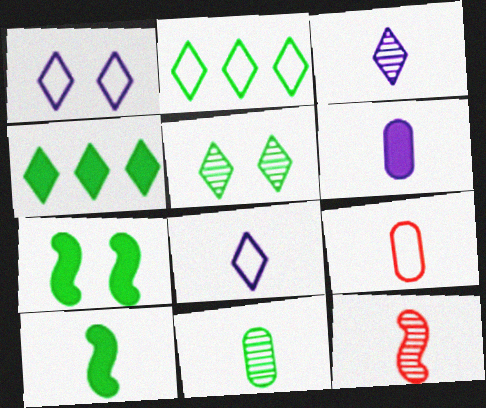[[2, 7, 11], 
[3, 9, 10], 
[3, 11, 12], 
[6, 9, 11]]